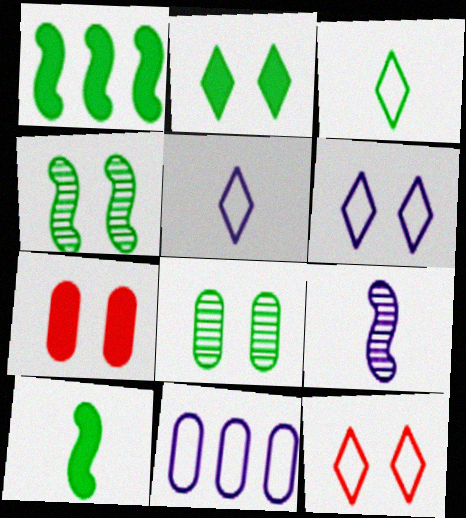[[1, 3, 8], 
[4, 6, 7]]